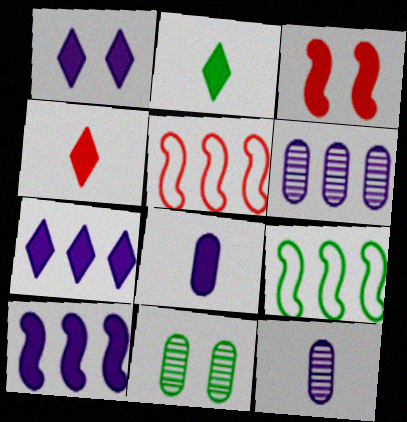[[1, 8, 10], 
[2, 9, 11]]